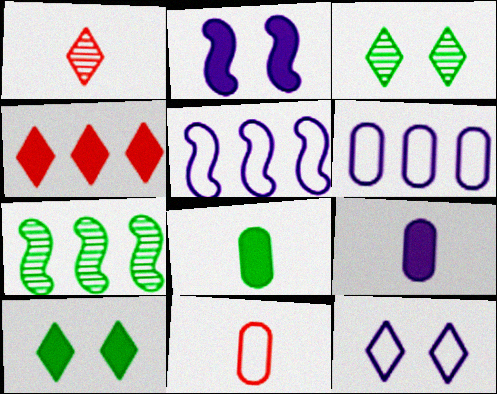[[2, 4, 8], 
[4, 6, 7]]